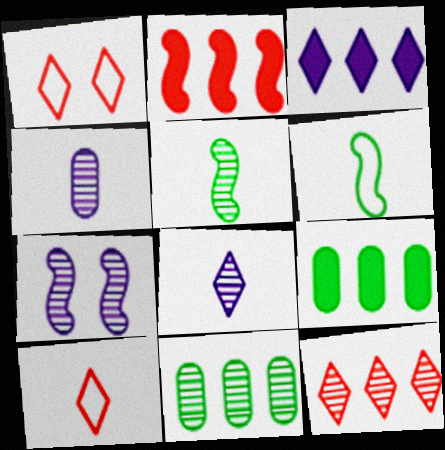[[2, 3, 9], 
[2, 6, 7], 
[7, 9, 10]]